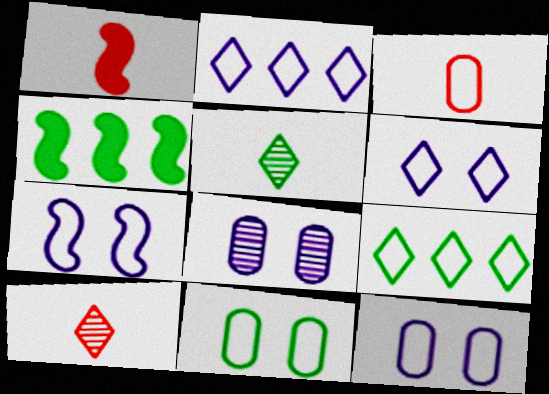[[1, 3, 10], 
[1, 8, 9], 
[3, 7, 9], 
[4, 5, 11], 
[4, 10, 12], 
[6, 7, 12]]